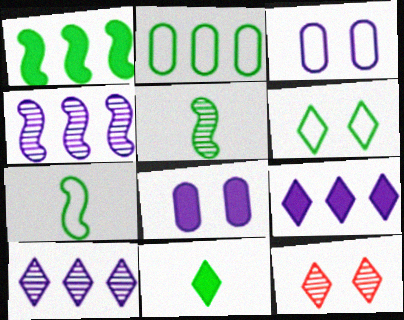[[2, 6, 7]]